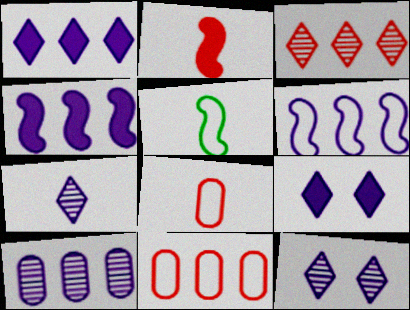[[1, 6, 10]]